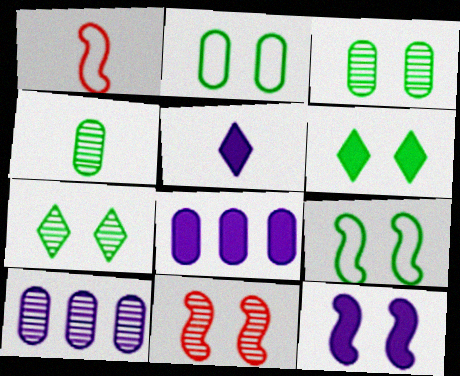[[1, 4, 5], 
[1, 6, 10], 
[1, 7, 8], 
[3, 6, 9], 
[5, 8, 12], 
[9, 11, 12]]